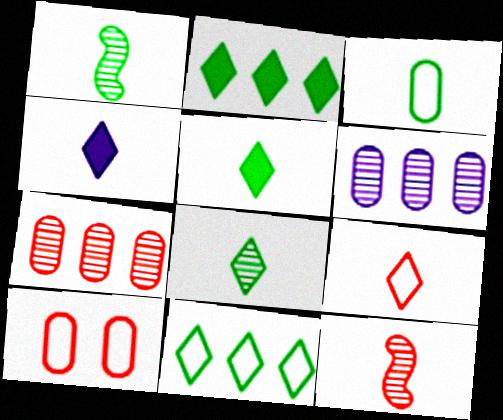[[1, 3, 5], 
[3, 4, 12], 
[4, 8, 9]]